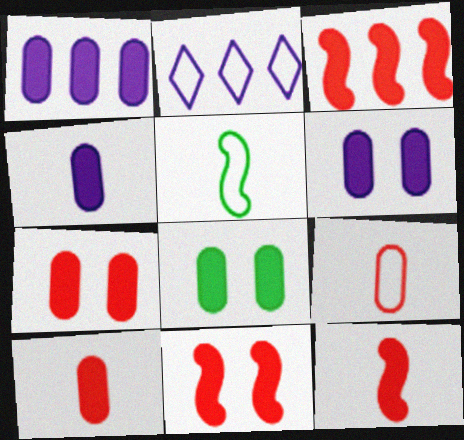[[1, 4, 6], 
[1, 8, 10], 
[3, 11, 12], 
[6, 7, 8]]